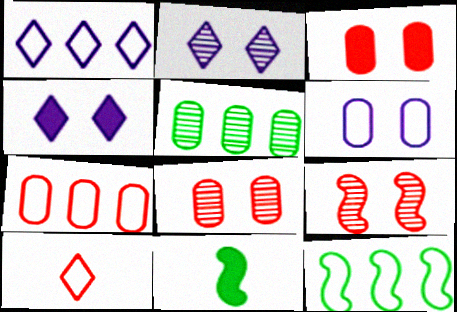[[1, 7, 12], 
[1, 8, 11], 
[2, 7, 11], 
[6, 10, 12]]